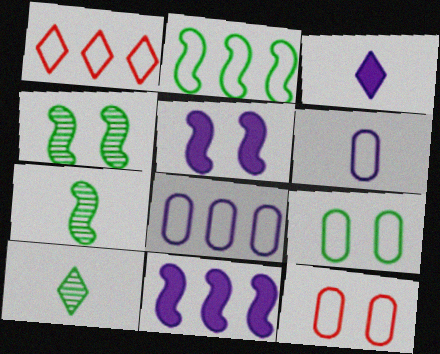[[1, 2, 8], 
[10, 11, 12]]